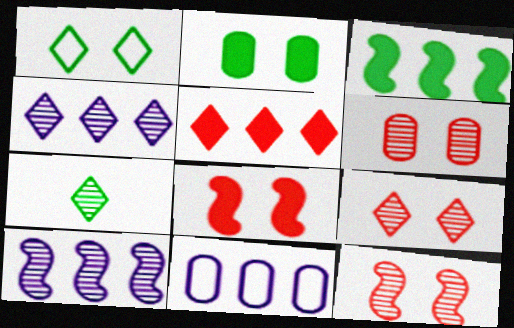[[4, 7, 9], 
[6, 7, 10], 
[6, 9, 12], 
[7, 8, 11]]